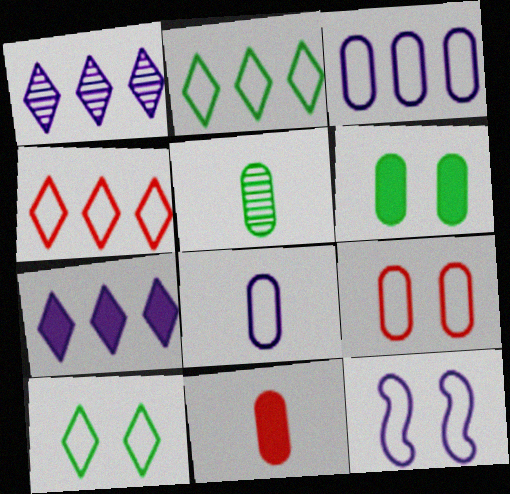[[5, 8, 11], 
[9, 10, 12]]